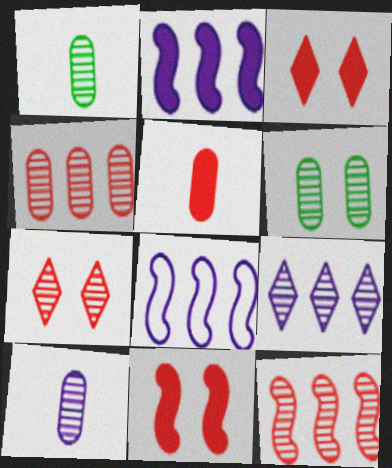[[1, 3, 8], 
[4, 6, 10]]